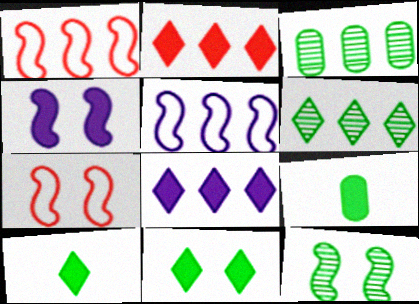[[1, 3, 8], 
[2, 3, 5], 
[2, 4, 9], 
[4, 7, 12]]